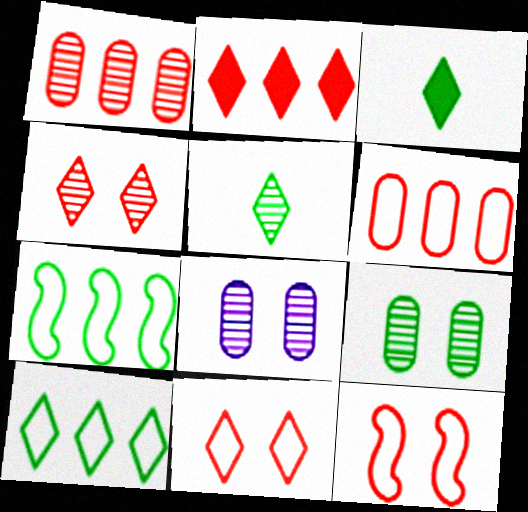[[3, 7, 9]]